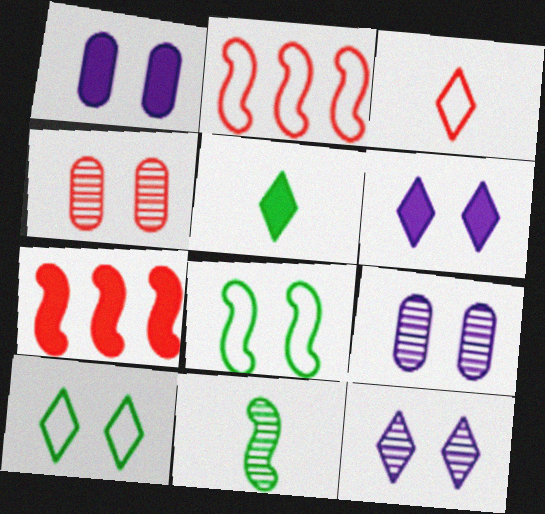[[1, 5, 7], 
[2, 5, 9], 
[3, 4, 7], 
[4, 6, 8]]